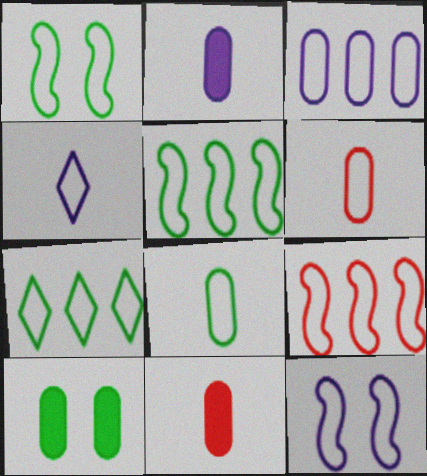[[1, 7, 8], 
[3, 4, 12], 
[3, 7, 9], 
[6, 7, 12]]